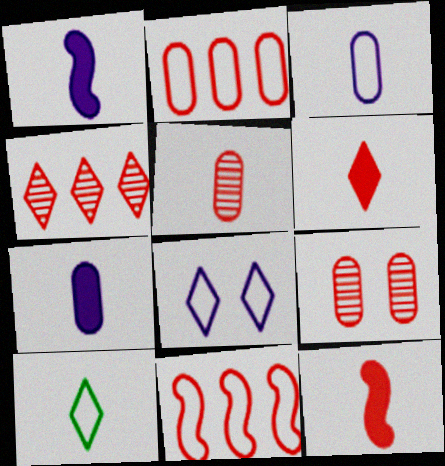[[1, 5, 10], 
[6, 9, 11]]